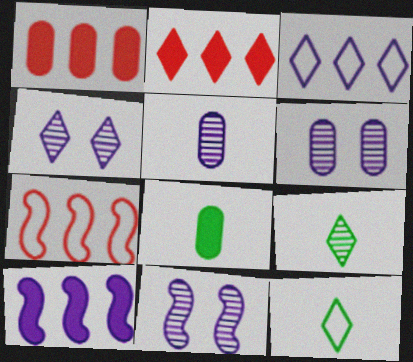[[1, 11, 12], 
[2, 4, 12], 
[4, 6, 11], 
[4, 7, 8]]